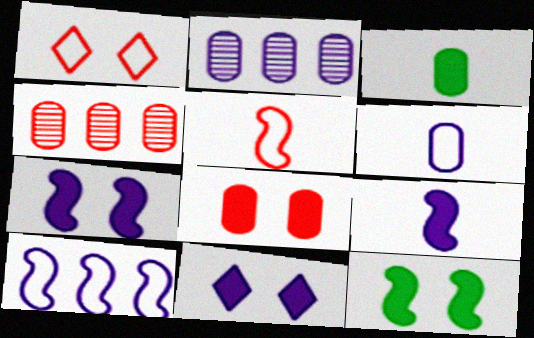[[8, 11, 12]]